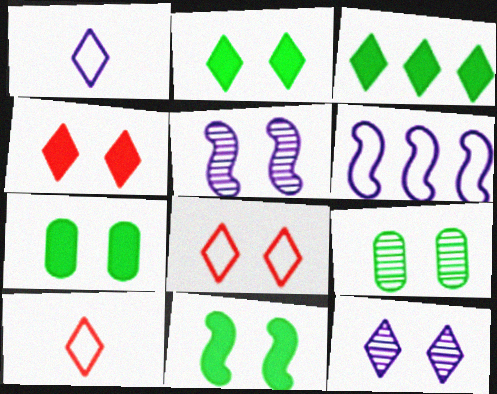[[2, 7, 11], 
[2, 8, 12], 
[3, 10, 12], 
[5, 7, 8]]